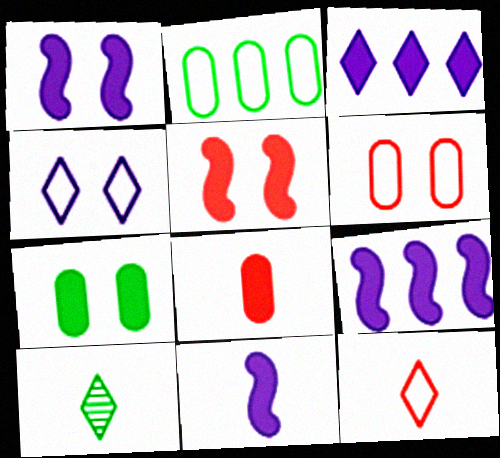[[1, 9, 11], 
[6, 9, 10]]